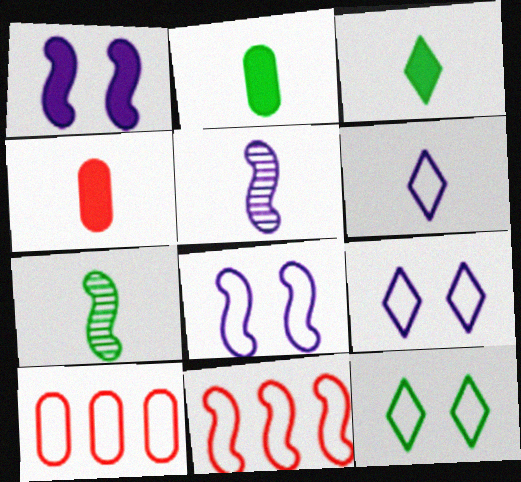[[1, 7, 11], 
[4, 6, 7]]